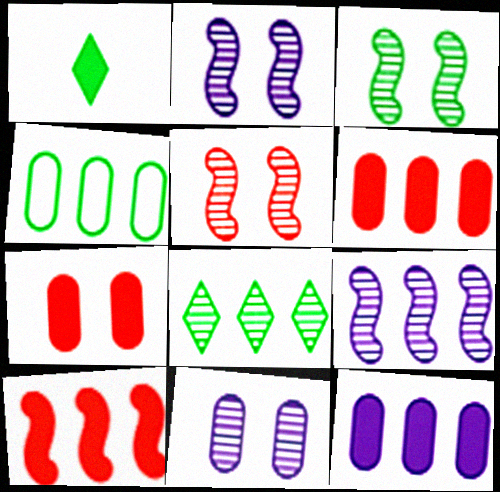[[1, 3, 4], 
[2, 3, 5]]